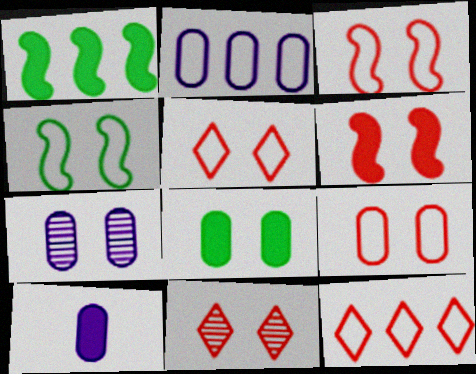[[2, 7, 10], 
[3, 5, 9], 
[6, 9, 11], 
[7, 8, 9]]